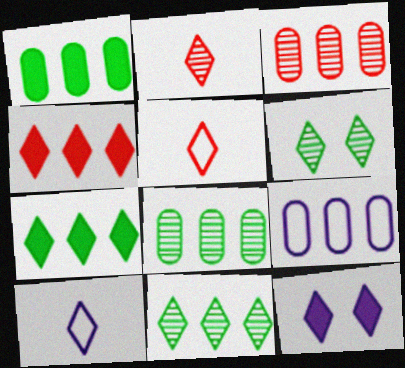[[1, 3, 9], 
[4, 6, 10], 
[5, 11, 12]]